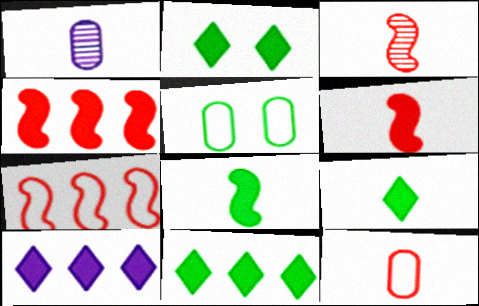[[1, 2, 7], 
[2, 9, 11], 
[3, 5, 10]]